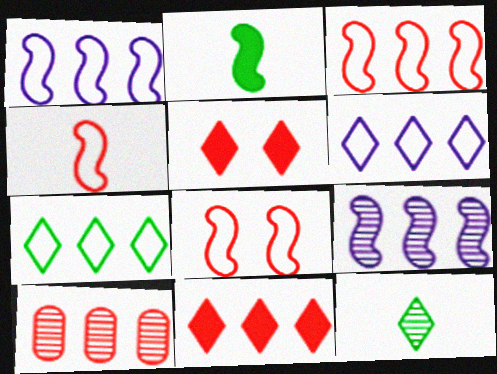[[2, 8, 9], 
[3, 4, 8], 
[3, 10, 11], 
[4, 5, 10], 
[5, 6, 12]]